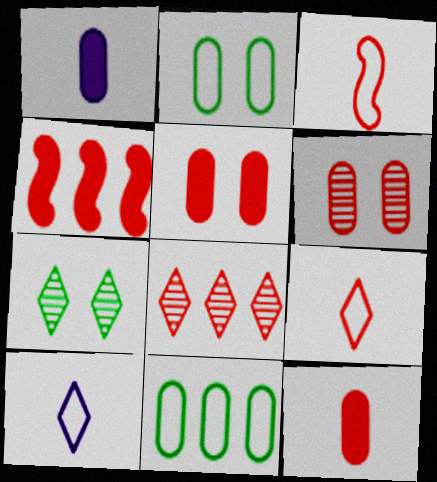[[1, 6, 11], 
[3, 5, 8], 
[4, 6, 9]]